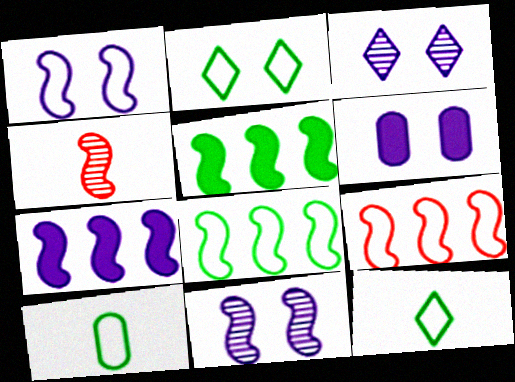[[1, 3, 6], 
[1, 4, 5], 
[2, 8, 10]]